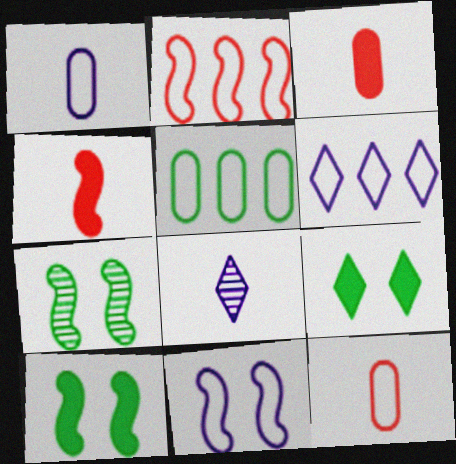[[1, 6, 11], 
[2, 5, 6], 
[3, 6, 7]]